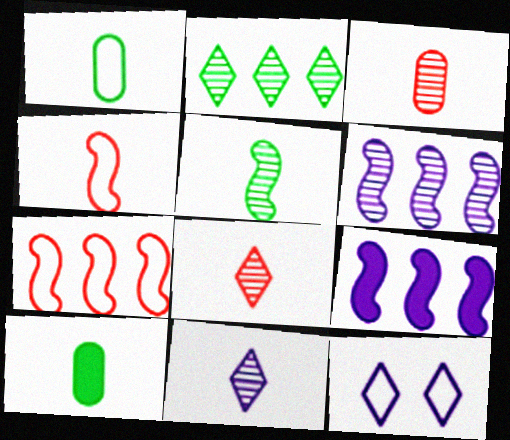[[1, 7, 12], 
[3, 5, 11], 
[4, 10, 11]]